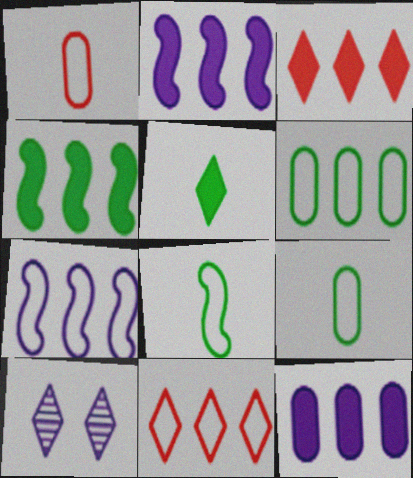[[1, 4, 10], 
[3, 4, 12], 
[5, 10, 11], 
[6, 7, 11]]